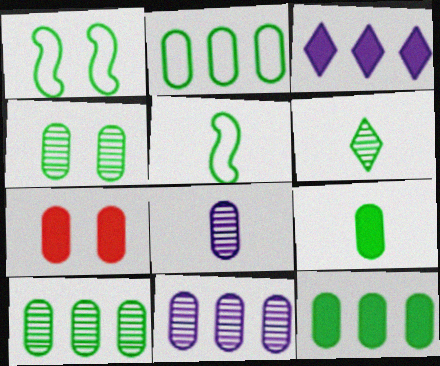[[1, 6, 12], 
[2, 4, 9], 
[2, 7, 8], 
[2, 10, 12], 
[5, 6, 9]]